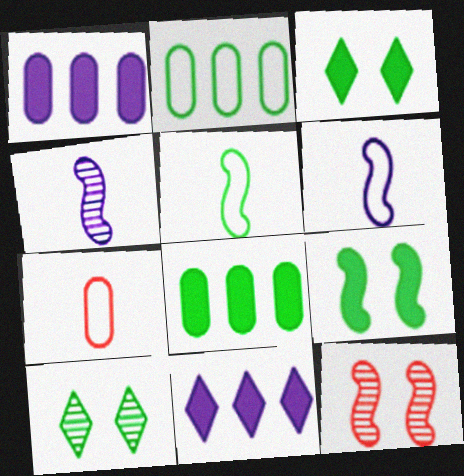[[5, 8, 10]]